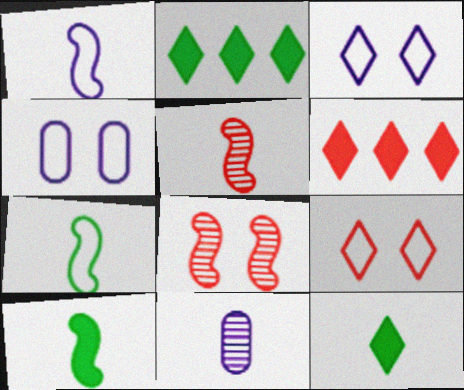[[1, 5, 10], 
[2, 4, 5]]